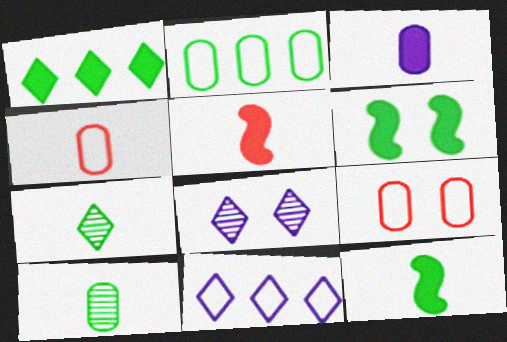[[2, 5, 8], 
[2, 6, 7], 
[3, 4, 10], 
[6, 8, 9]]